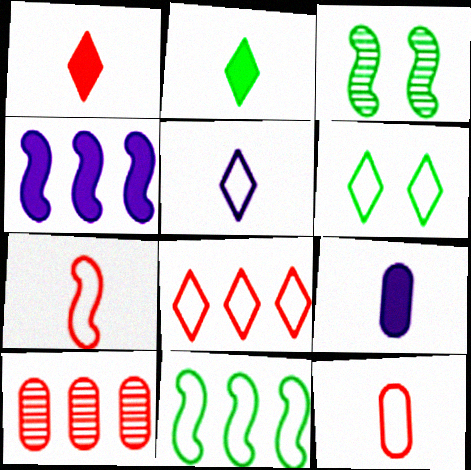[[3, 4, 7], 
[3, 8, 9], 
[5, 6, 8]]